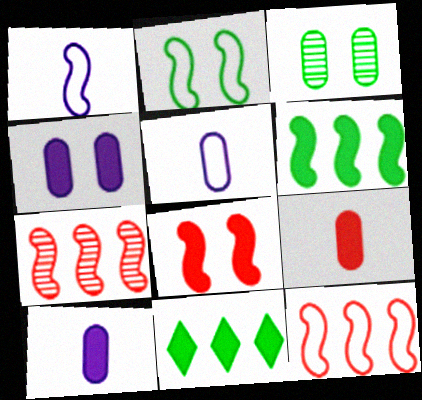[[1, 2, 12], 
[8, 10, 11]]